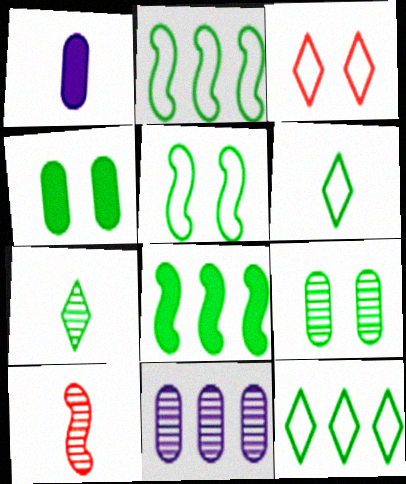[[1, 6, 10], 
[2, 4, 7], 
[6, 8, 9]]